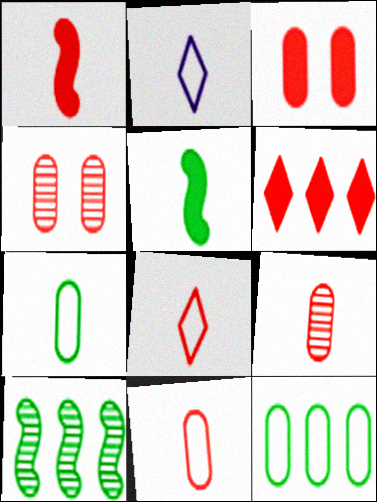[[1, 3, 6], 
[1, 8, 9], 
[2, 3, 10], 
[2, 5, 9]]